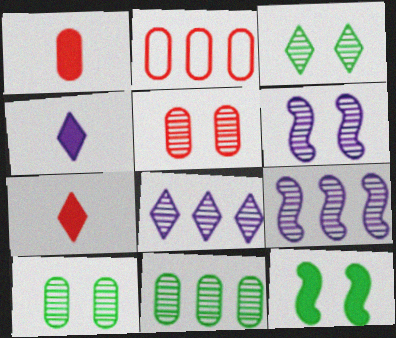[[1, 2, 5], 
[3, 5, 6]]